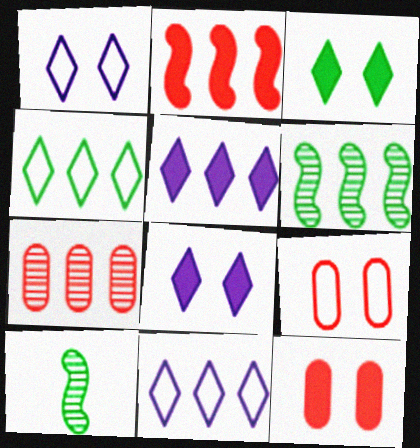[[5, 9, 10], 
[10, 11, 12]]